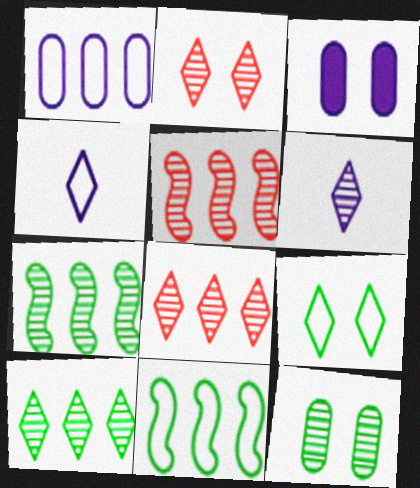[[2, 6, 10], 
[5, 6, 12]]